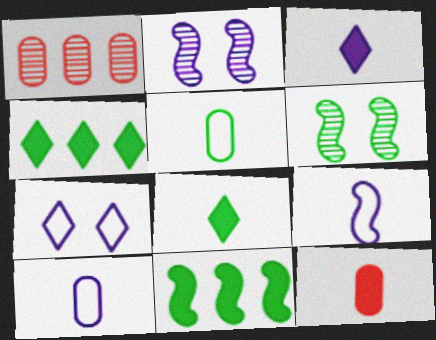[[4, 5, 6]]